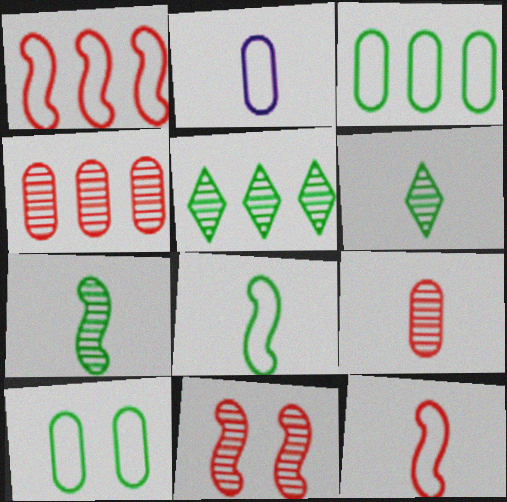[]